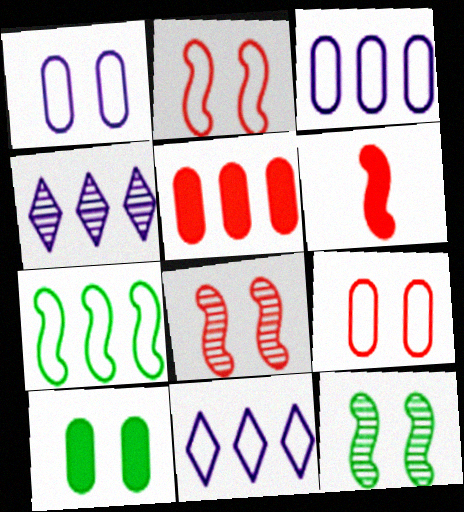[[4, 5, 7]]